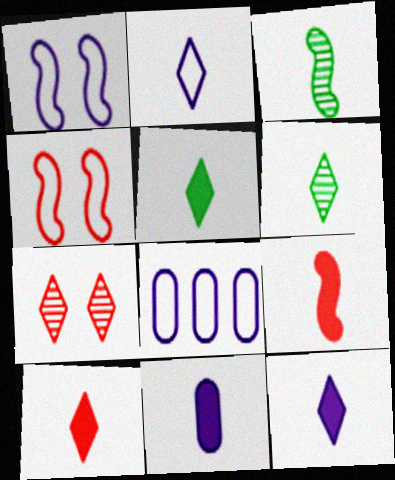[[1, 2, 8], 
[2, 6, 10], 
[5, 9, 11], 
[5, 10, 12]]